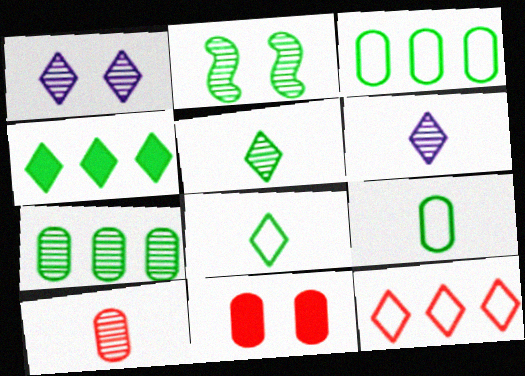[[2, 4, 9], 
[2, 5, 7]]